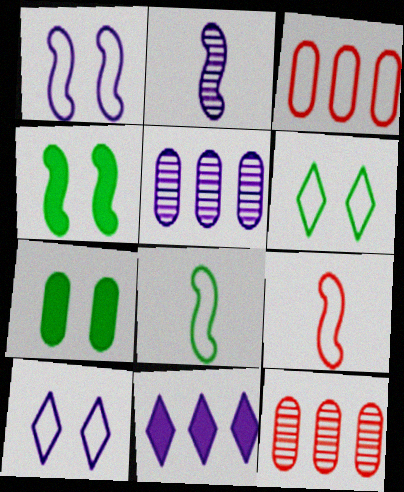[[3, 8, 10]]